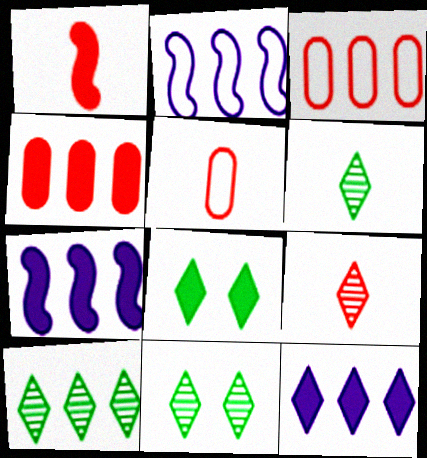[[1, 5, 9], 
[2, 4, 10], 
[3, 7, 10], 
[5, 7, 11], 
[6, 10, 11]]